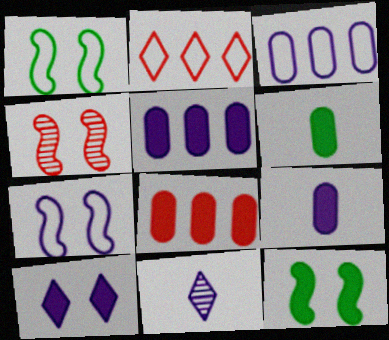[[1, 8, 11], 
[4, 7, 12], 
[5, 7, 11]]